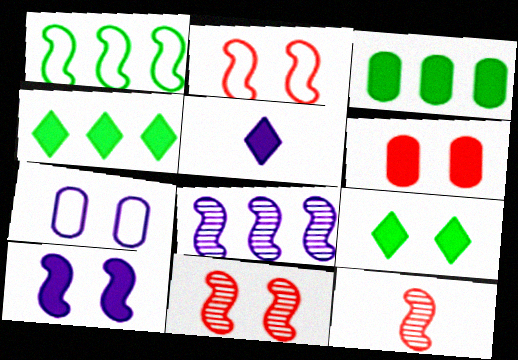[[1, 10, 12], 
[4, 7, 12], 
[5, 7, 8], 
[6, 9, 10], 
[7, 9, 11]]